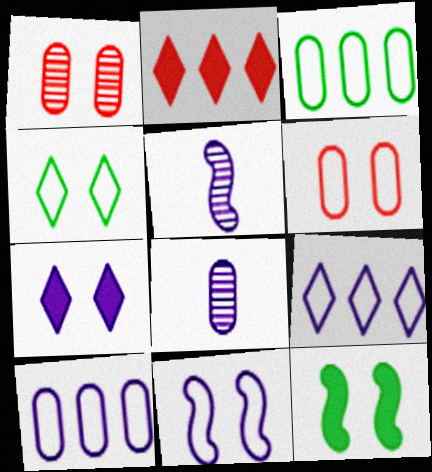[[4, 6, 11], 
[5, 7, 10]]